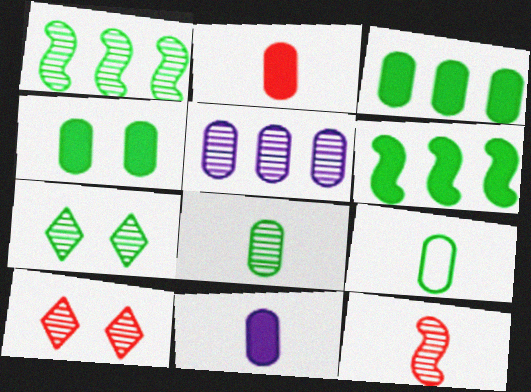[[1, 7, 8], 
[5, 7, 12], 
[6, 7, 9]]